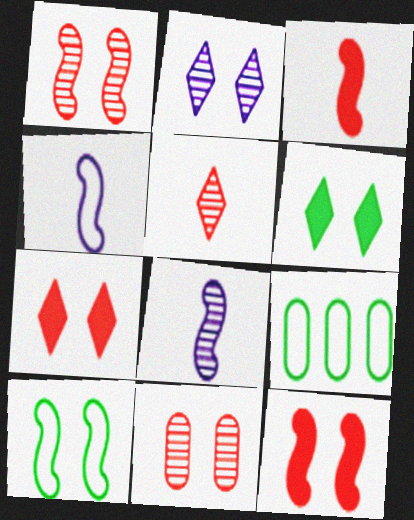[[2, 3, 9], 
[7, 8, 9]]